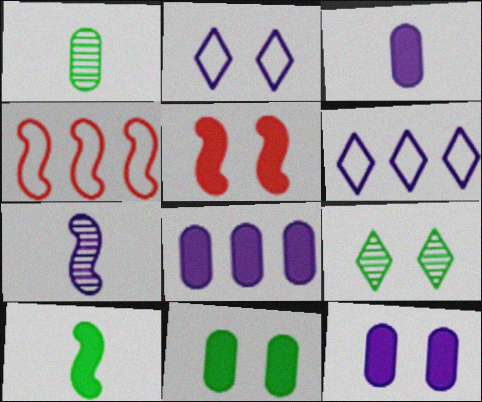[[1, 5, 6], 
[2, 7, 8], 
[3, 4, 9], 
[3, 8, 12], 
[6, 7, 12]]